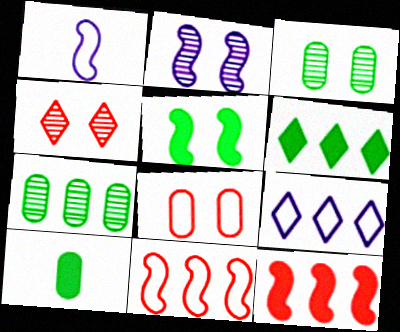[[2, 3, 4], 
[5, 6, 10], 
[7, 9, 12]]